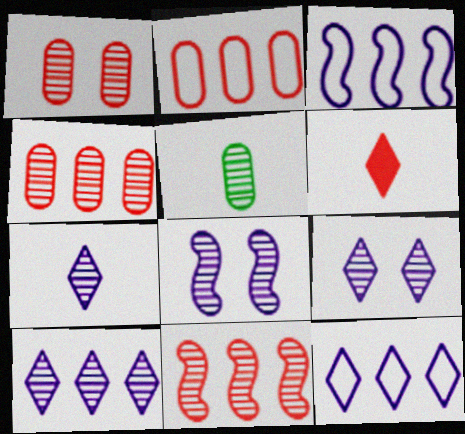[[5, 9, 11], 
[7, 9, 10]]